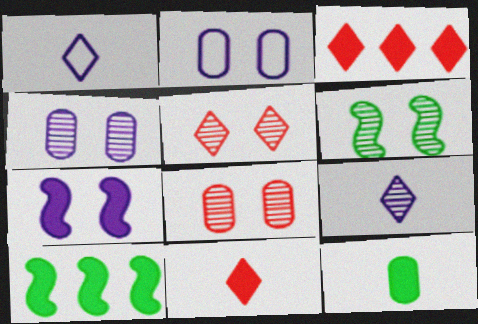[[1, 8, 10], 
[3, 7, 12], 
[4, 5, 6]]